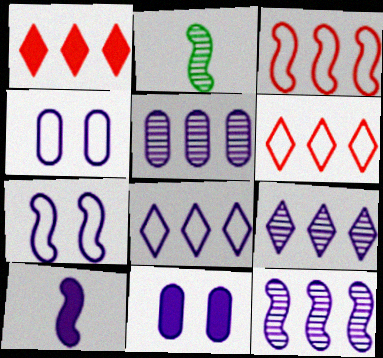[[1, 2, 4], 
[2, 6, 11], 
[4, 9, 10], 
[5, 9, 12], 
[7, 10, 12]]